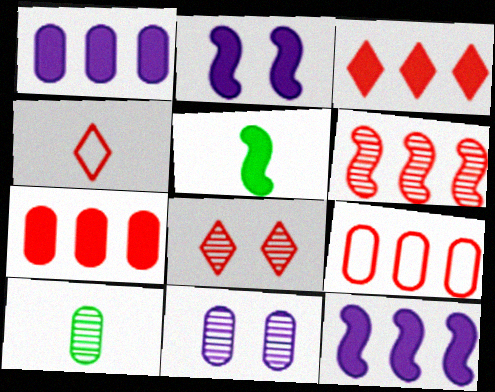[[3, 4, 8], 
[3, 6, 9]]